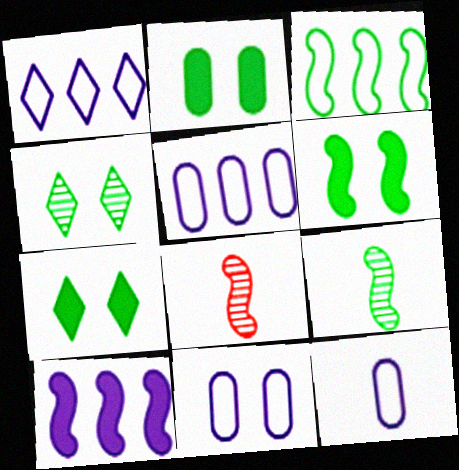[[1, 2, 8], 
[2, 6, 7], 
[3, 6, 9], 
[5, 7, 8], 
[5, 11, 12]]